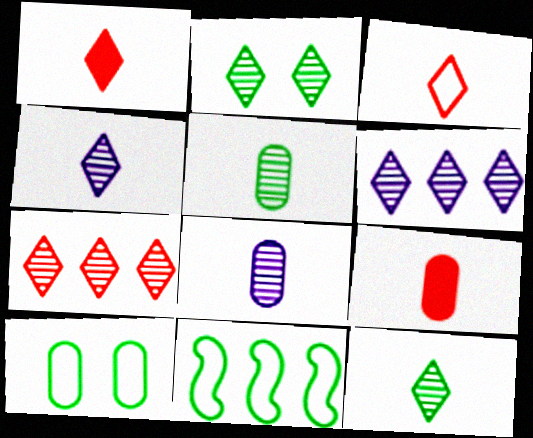[[2, 4, 7]]